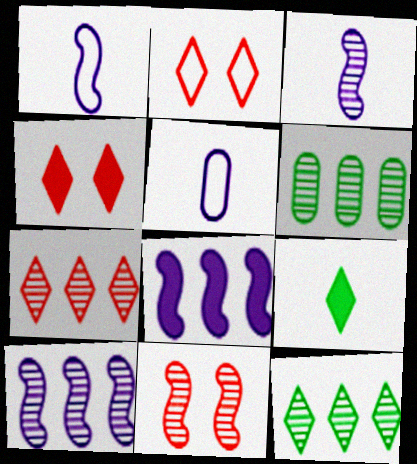[[1, 4, 6], 
[6, 7, 10]]